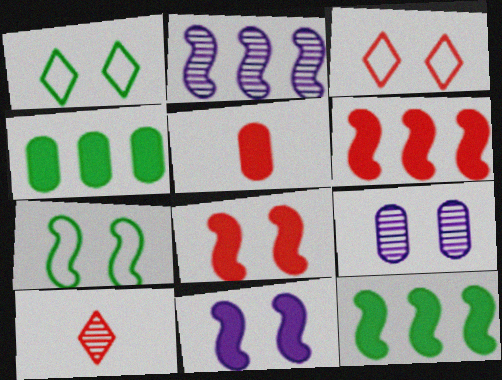[[1, 2, 5], 
[1, 8, 9]]